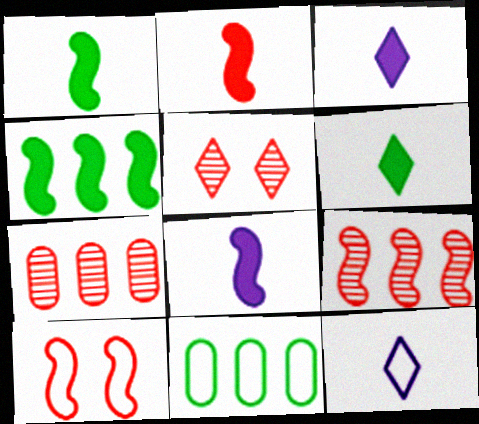[[1, 2, 8], 
[2, 9, 10], 
[5, 8, 11], 
[10, 11, 12]]